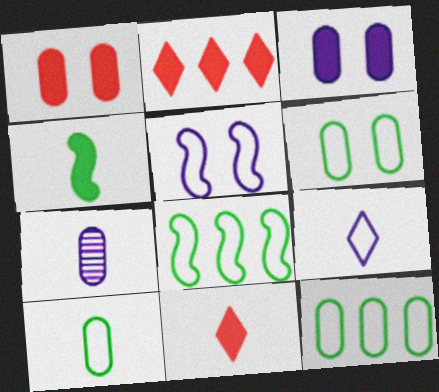[[1, 7, 12], 
[2, 3, 4], 
[6, 10, 12]]